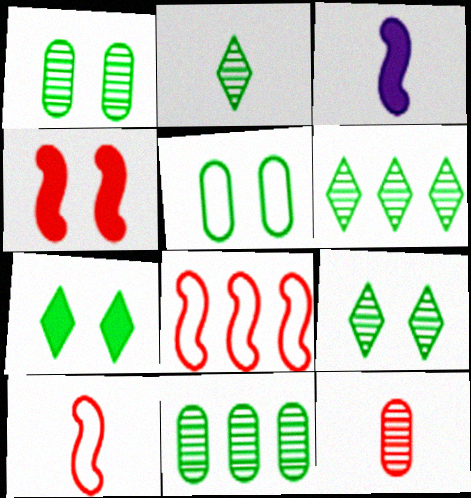[[2, 6, 9]]